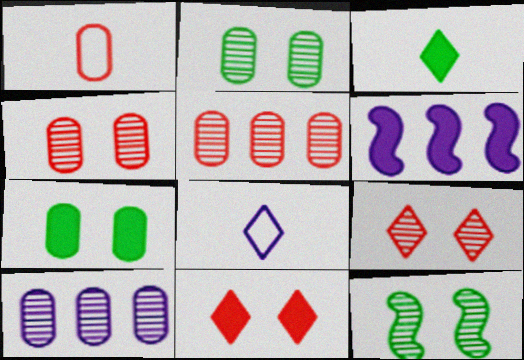[[1, 7, 10]]